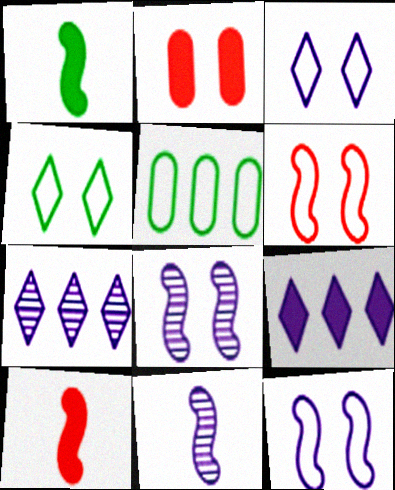[[1, 2, 9], 
[2, 4, 8]]